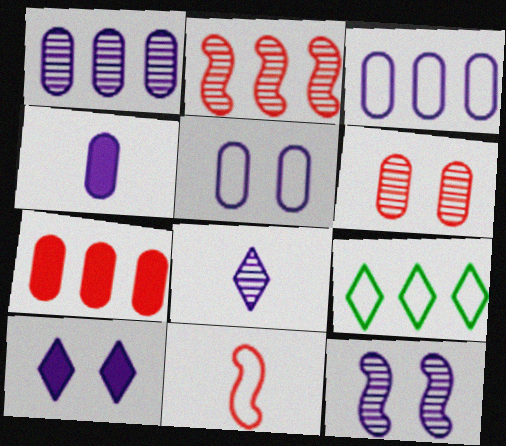[[1, 4, 5], 
[1, 8, 12], 
[5, 9, 11], 
[5, 10, 12]]